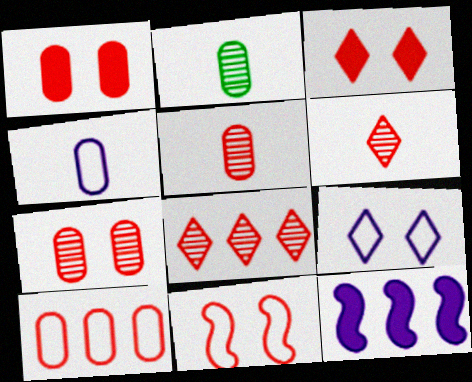[[1, 5, 10], 
[3, 7, 11]]